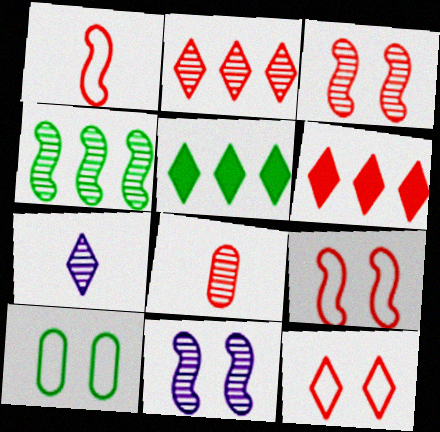[[2, 3, 8], 
[5, 7, 12], 
[6, 8, 9]]